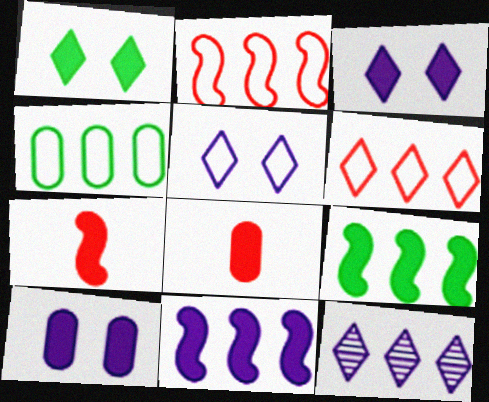[[1, 8, 11], 
[3, 8, 9]]